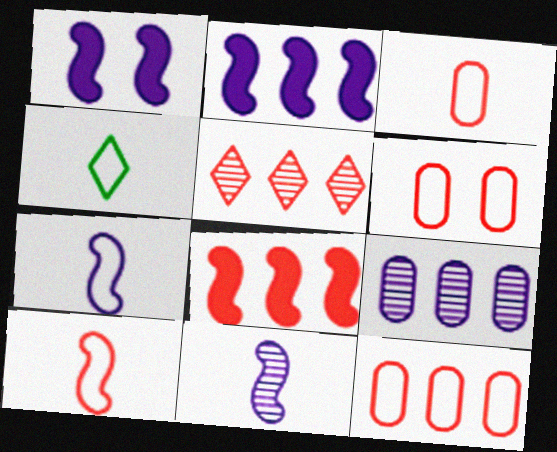[[3, 4, 7], 
[3, 6, 12], 
[5, 8, 12]]